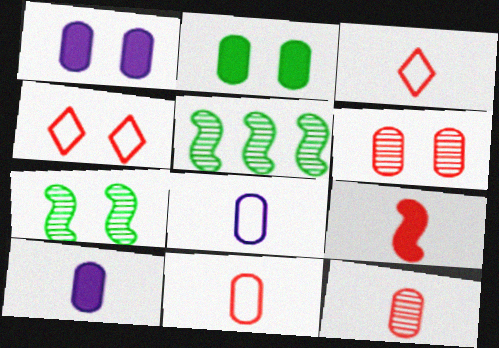[[1, 3, 5], 
[1, 4, 7], 
[3, 9, 12], 
[4, 5, 10]]